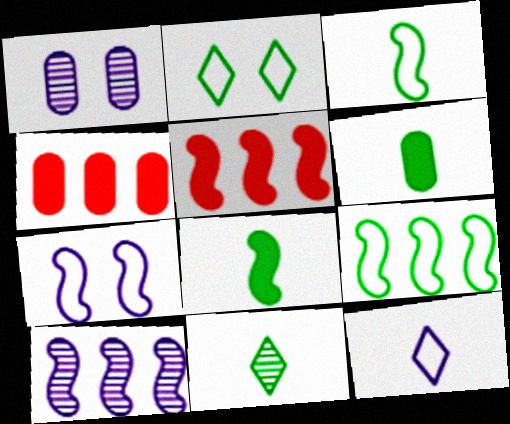[[3, 6, 11], 
[4, 7, 11], 
[5, 9, 10]]